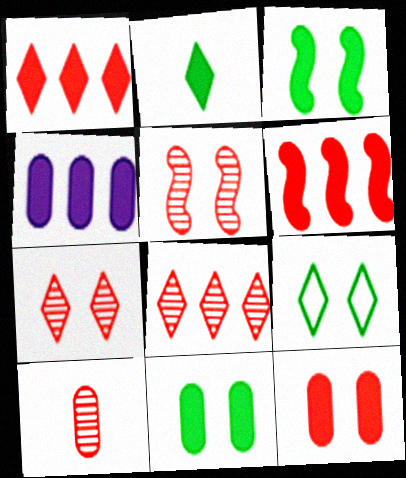[[5, 8, 10]]